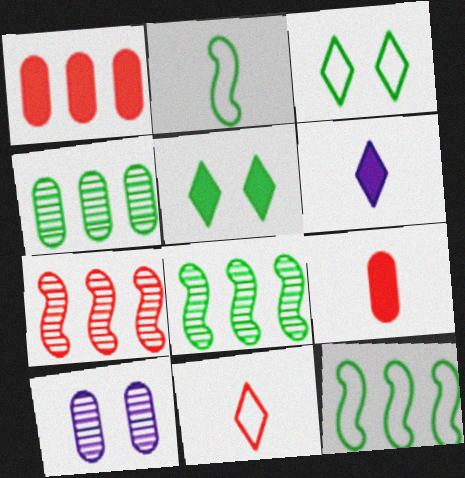[[2, 4, 5]]